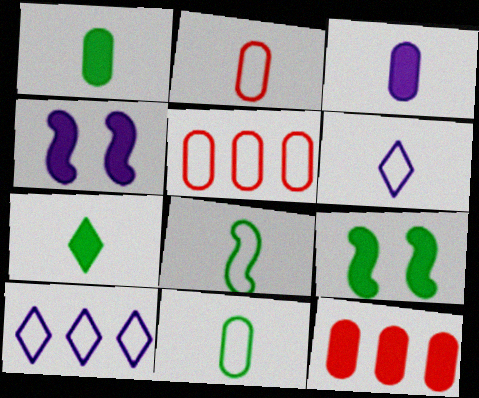[[2, 6, 8], 
[4, 7, 12]]